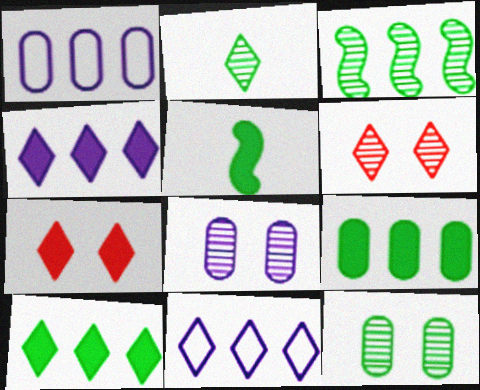[[1, 5, 6], 
[2, 3, 12], 
[2, 7, 11]]